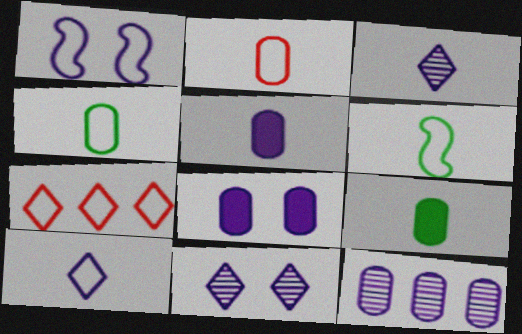[[1, 4, 7], 
[1, 8, 11], 
[2, 6, 10]]